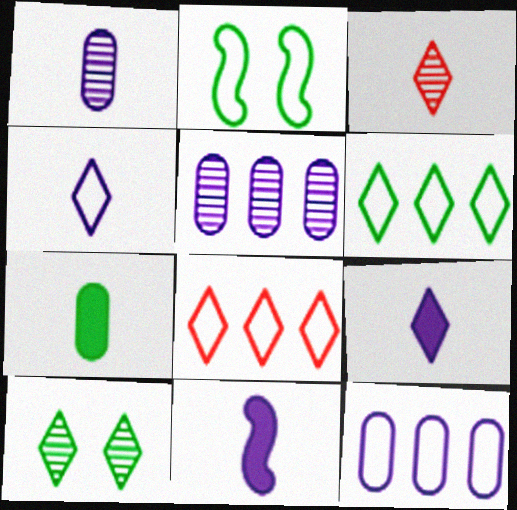[[1, 4, 11], 
[8, 9, 10]]